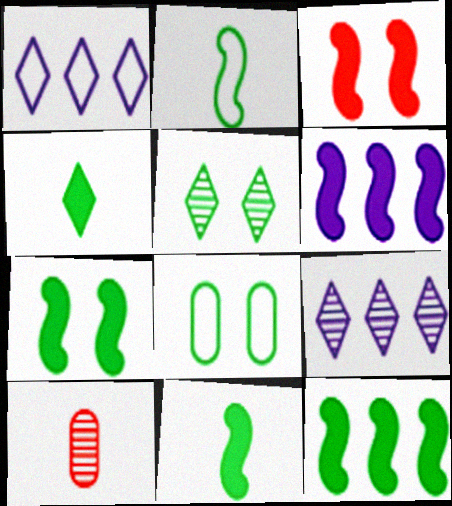[[1, 7, 10], 
[3, 6, 11], 
[5, 7, 8], 
[7, 11, 12]]